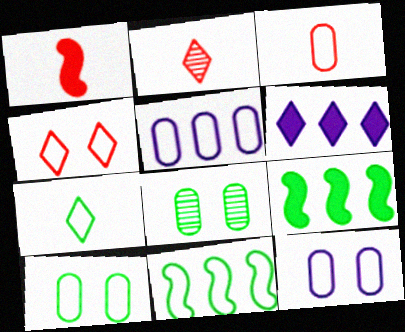[[1, 2, 3], 
[2, 9, 12], 
[3, 5, 10], 
[7, 8, 9], 
[7, 10, 11]]